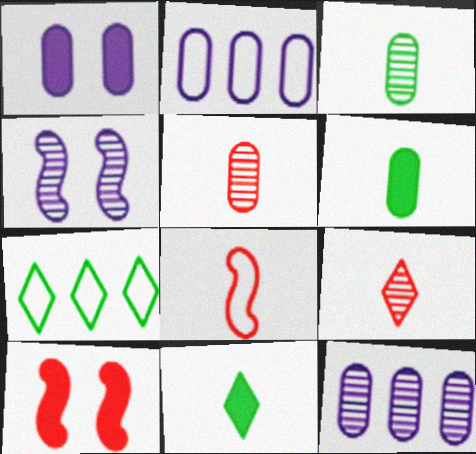[]